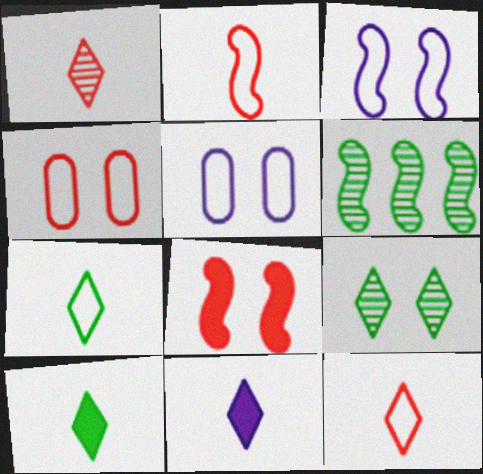[[1, 7, 11], 
[4, 6, 11], 
[5, 8, 9]]